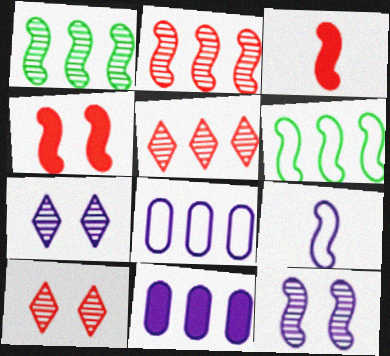[[1, 4, 9], 
[3, 6, 12], 
[5, 6, 11], 
[7, 9, 11]]